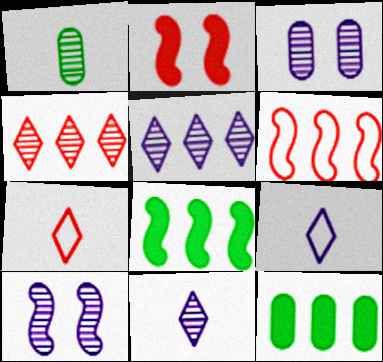[[1, 4, 10], 
[3, 7, 8], 
[5, 6, 12], 
[7, 10, 12]]